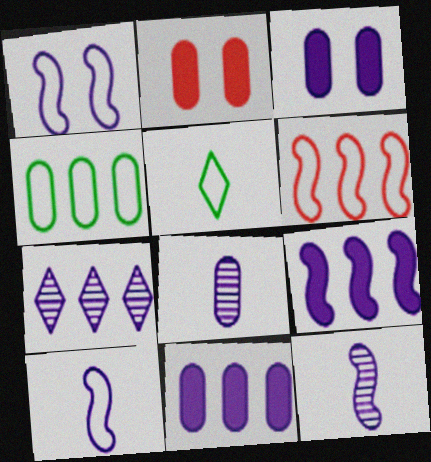[[1, 9, 12], 
[2, 4, 8], 
[3, 7, 10]]